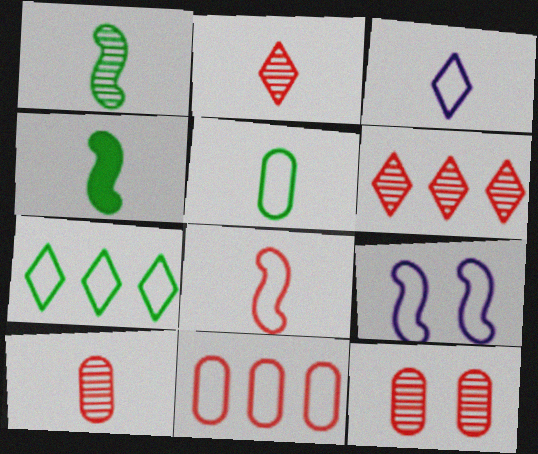[[3, 4, 10], 
[3, 5, 8]]